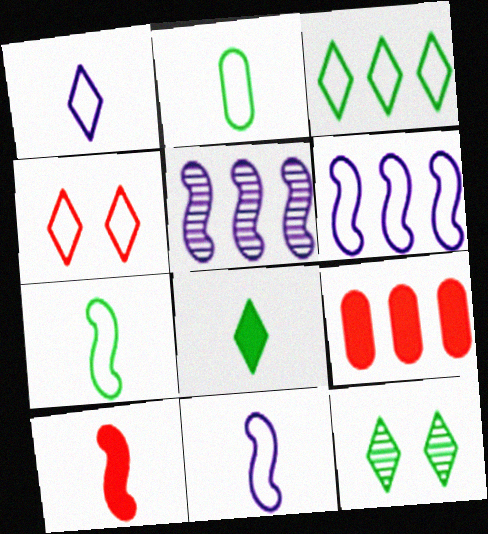[[1, 3, 4], 
[2, 4, 6], 
[3, 5, 9], 
[3, 8, 12], 
[9, 11, 12]]